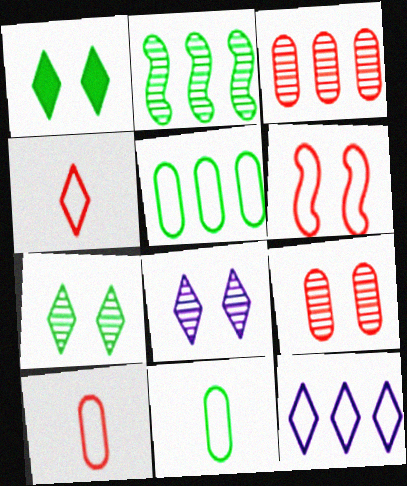[[1, 2, 11], 
[6, 11, 12]]